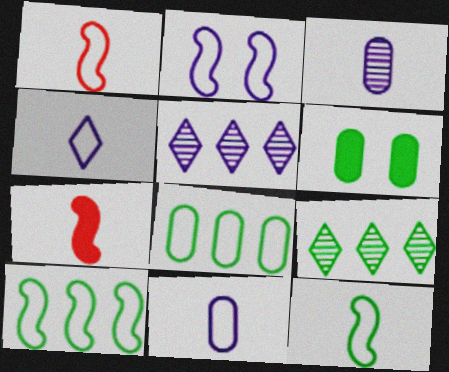[[1, 2, 10], 
[1, 5, 6], 
[6, 9, 12]]